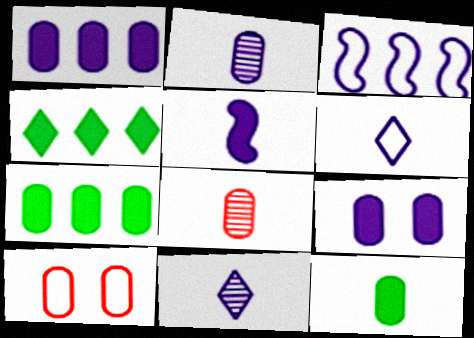[[2, 5, 6], 
[2, 7, 10], 
[3, 9, 11]]